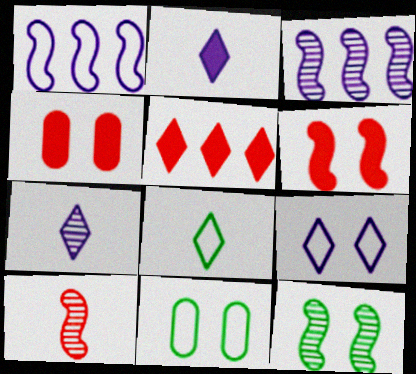[[3, 4, 8], 
[3, 10, 12], 
[4, 9, 12]]